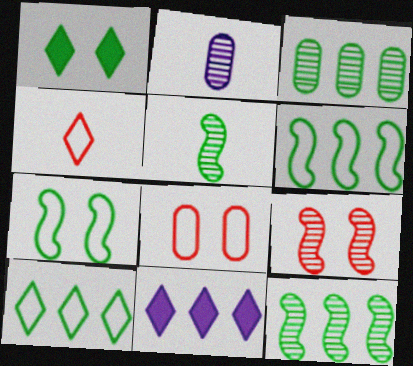[[5, 8, 11]]